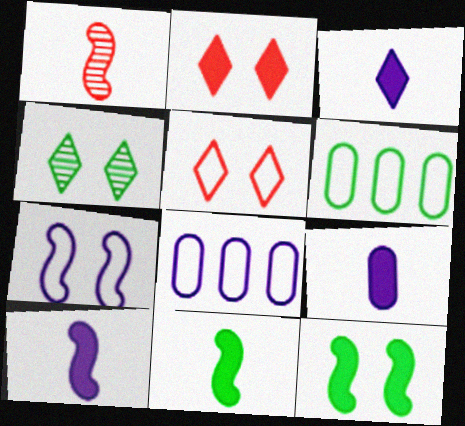[[3, 9, 10], 
[4, 6, 11]]